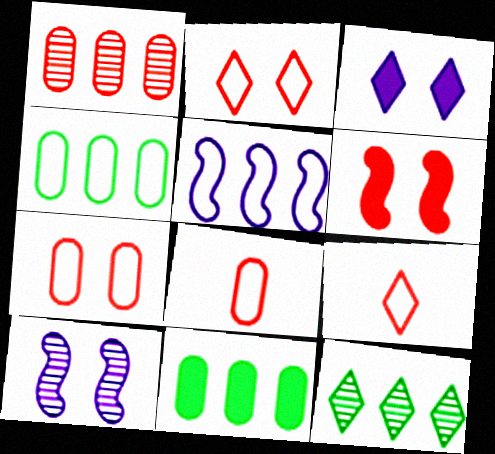[[1, 6, 9], 
[3, 9, 12], 
[9, 10, 11]]